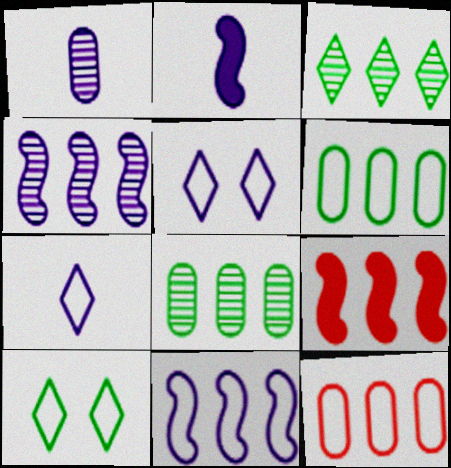[[1, 2, 7], 
[1, 9, 10]]